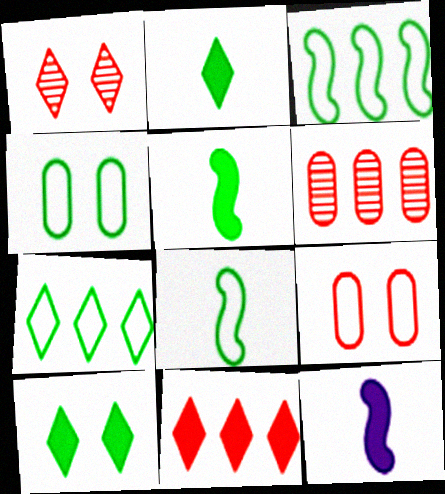[[4, 7, 8]]